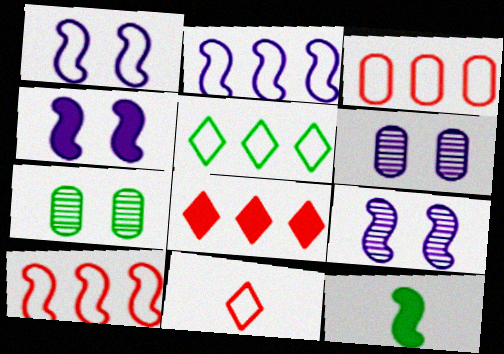[[1, 4, 9], 
[2, 3, 5], 
[5, 7, 12], 
[9, 10, 12]]